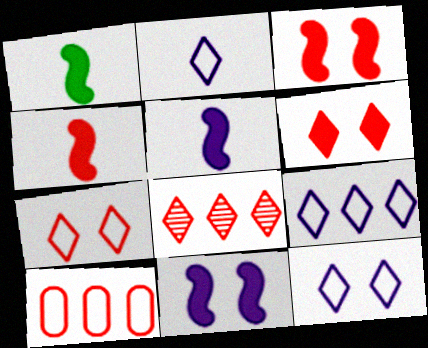[[1, 4, 5], 
[2, 9, 12]]